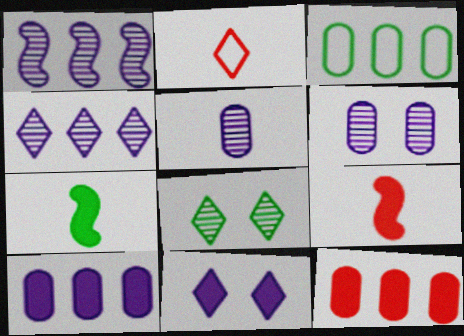[[2, 5, 7], 
[3, 7, 8], 
[7, 11, 12]]